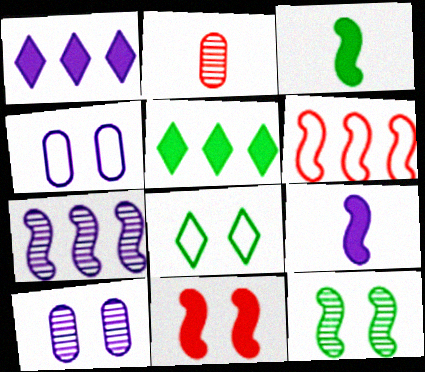[[6, 9, 12], 
[8, 10, 11]]